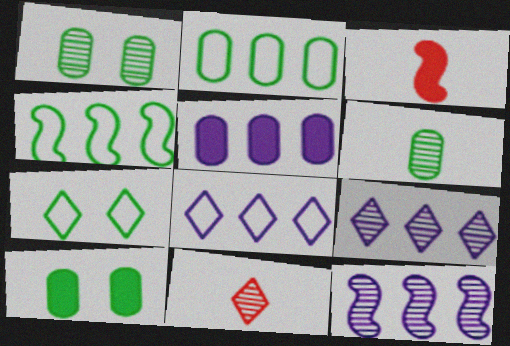[[1, 3, 8], 
[1, 11, 12], 
[2, 6, 10], 
[5, 8, 12]]